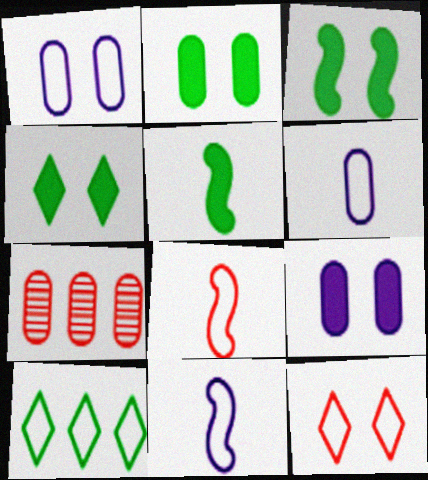[[1, 8, 10], 
[2, 3, 4], 
[2, 6, 7], 
[4, 7, 11]]